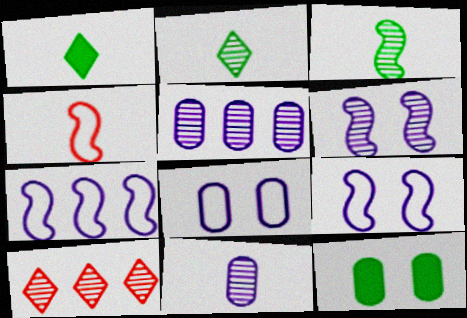[[1, 4, 11]]